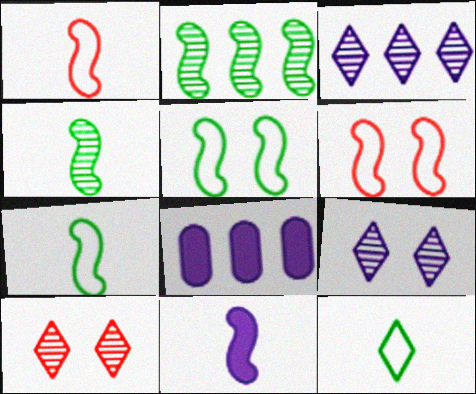[[1, 4, 11], 
[2, 6, 11], 
[7, 8, 10]]